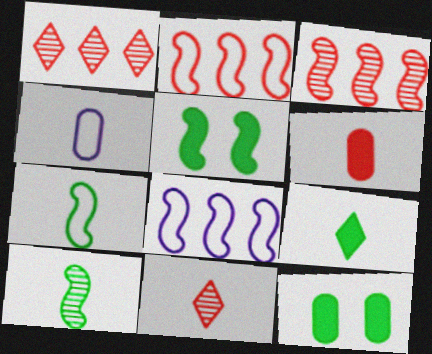[[1, 4, 5], 
[8, 11, 12]]